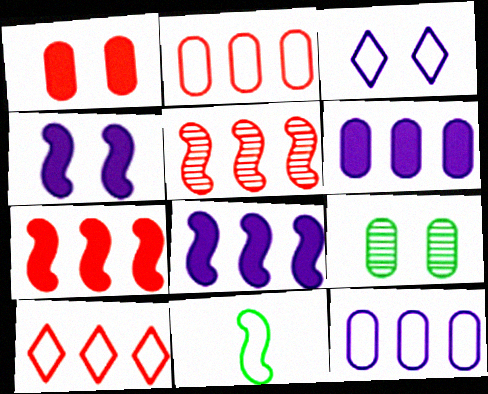[[2, 3, 11], 
[4, 5, 11]]